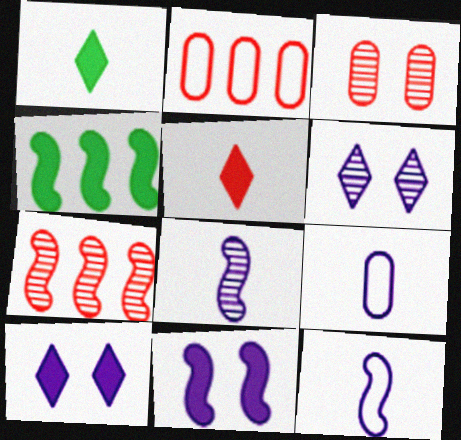[]